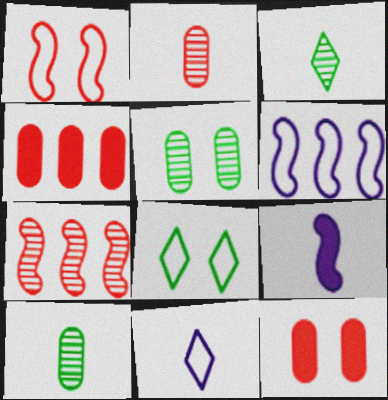[[3, 6, 12]]